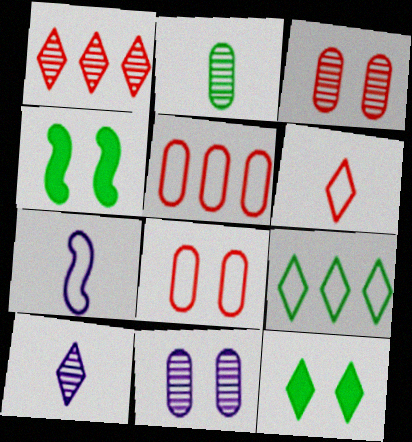[[2, 4, 9], 
[4, 5, 10], 
[7, 8, 9]]